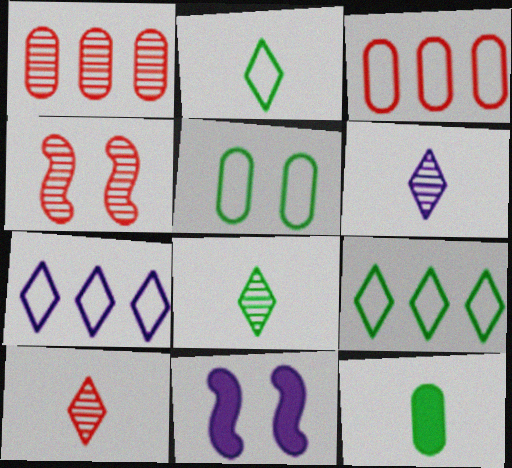[[1, 2, 11], 
[1, 4, 10], 
[3, 8, 11], 
[4, 7, 12], 
[6, 8, 10]]